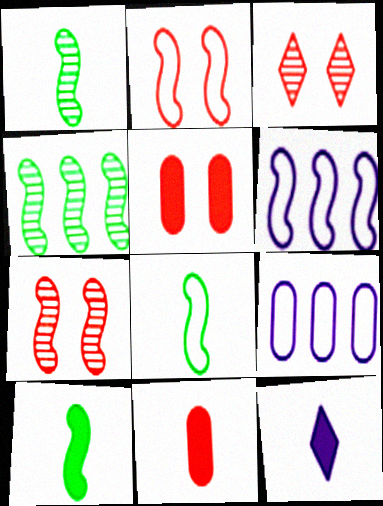[[1, 8, 10], 
[2, 3, 5], 
[2, 6, 8], 
[3, 9, 10], 
[6, 7, 10], 
[10, 11, 12]]